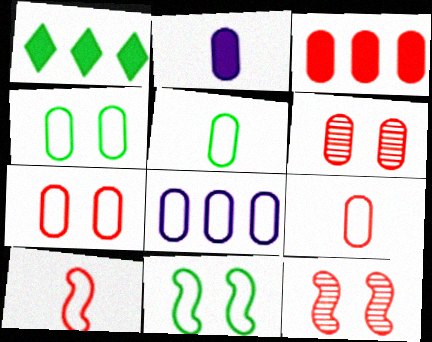[[3, 6, 9], 
[4, 8, 9], 
[5, 7, 8]]